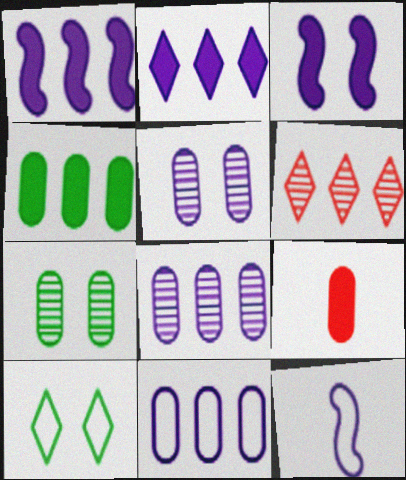[[2, 5, 12], 
[7, 9, 11]]